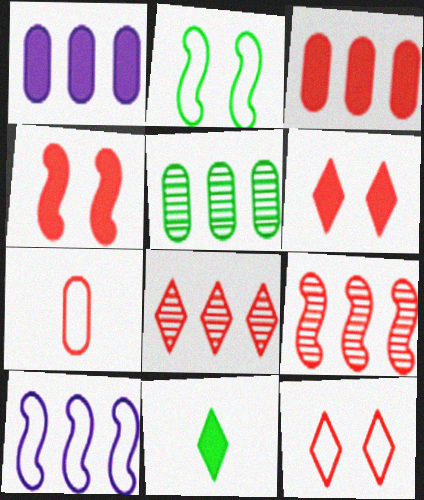[[1, 4, 11], 
[2, 5, 11], 
[4, 7, 8], 
[6, 7, 9]]